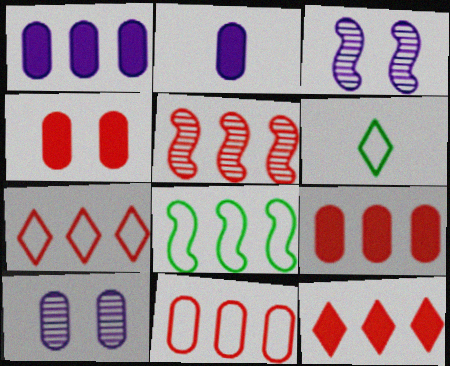[[3, 6, 9], 
[5, 7, 9], 
[5, 11, 12]]